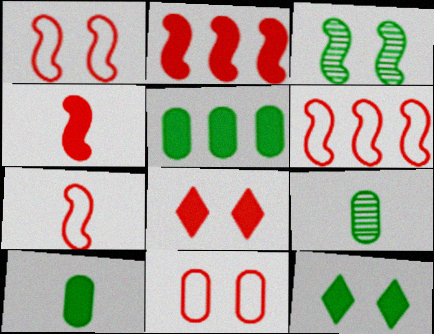[[1, 6, 7]]